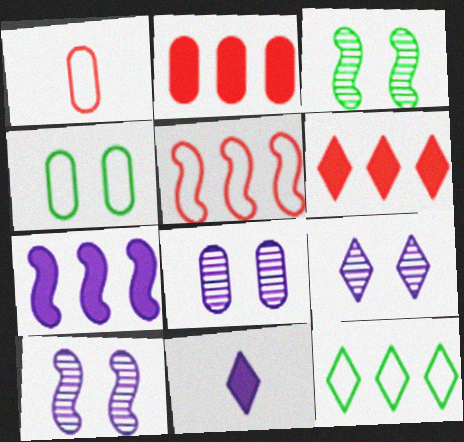[[8, 9, 10]]